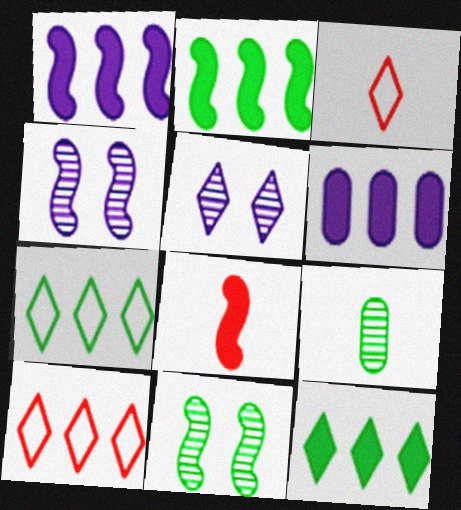[[3, 5, 12], 
[3, 6, 11]]